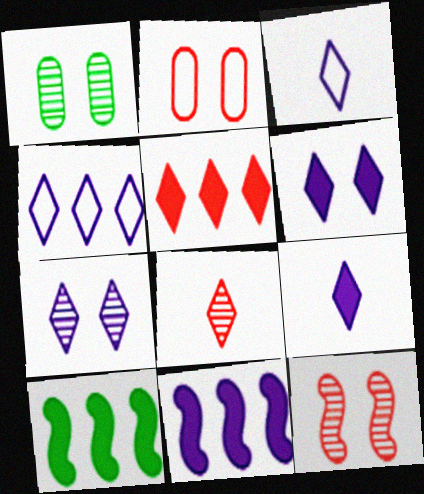[[1, 7, 12], 
[4, 7, 9]]